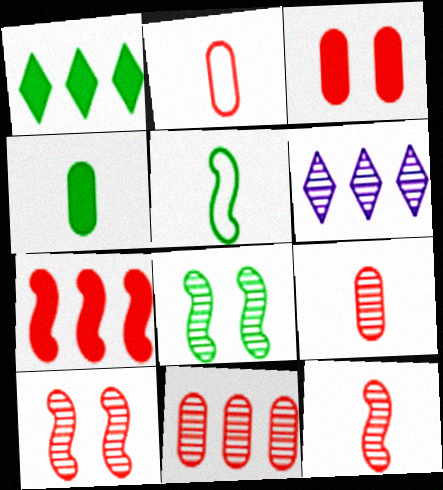[[2, 3, 11], 
[3, 5, 6], 
[6, 8, 9]]